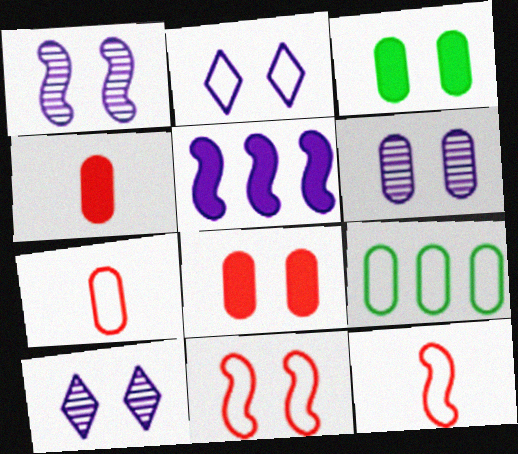[[1, 6, 10], 
[2, 9, 12], 
[3, 10, 11], 
[4, 6, 9]]